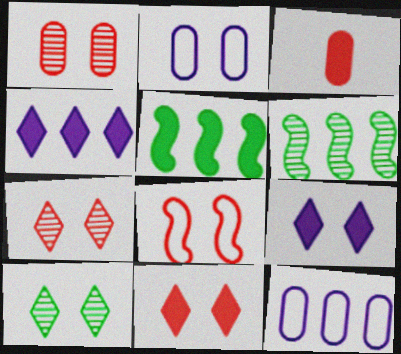[[1, 8, 11], 
[3, 5, 9]]